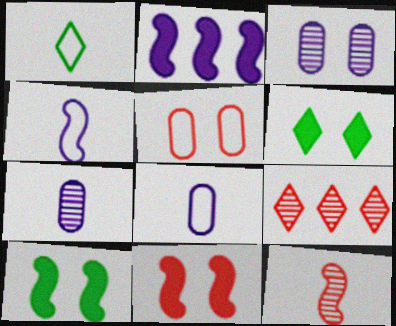[[8, 9, 10]]